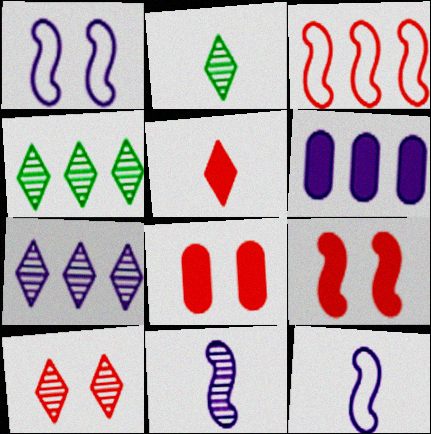[[2, 7, 10], 
[3, 4, 6], 
[4, 8, 12]]